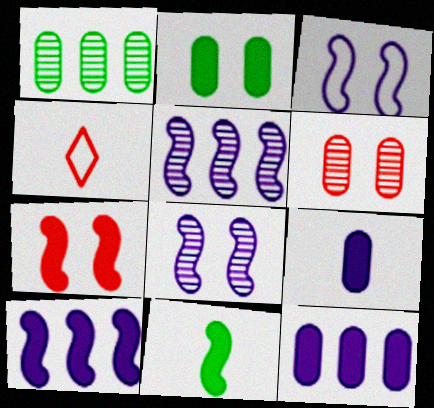[[2, 4, 5], 
[7, 10, 11]]